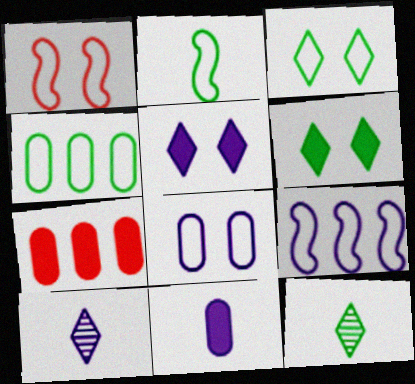[[1, 2, 9], 
[1, 3, 8], 
[2, 3, 4]]